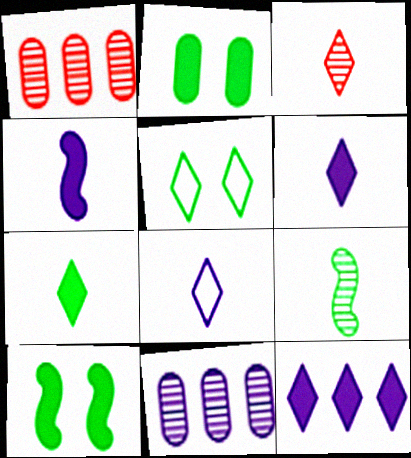[[1, 4, 5], 
[1, 8, 10], 
[3, 5, 12], 
[3, 7, 8]]